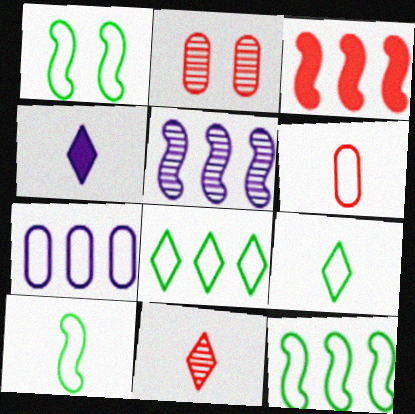[[1, 10, 12], 
[2, 4, 12], 
[3, 5, 12], 
[4, 9, 11]]